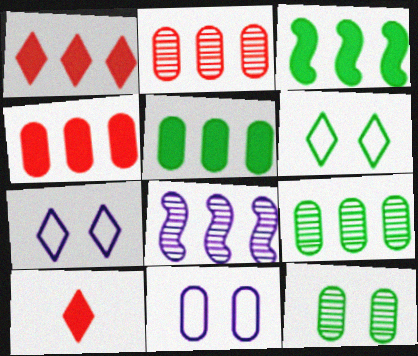[]